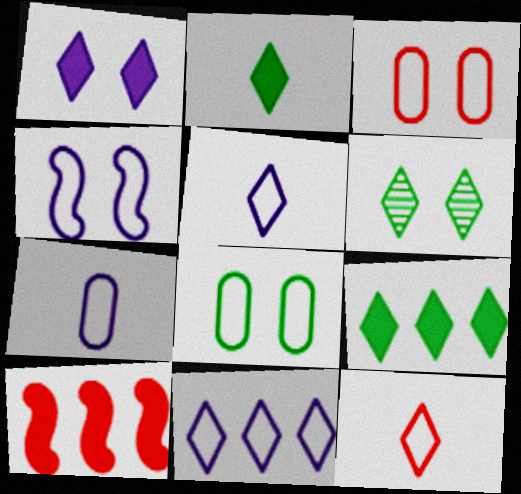[[4, 7, 11], 
[6, 7, 10]]